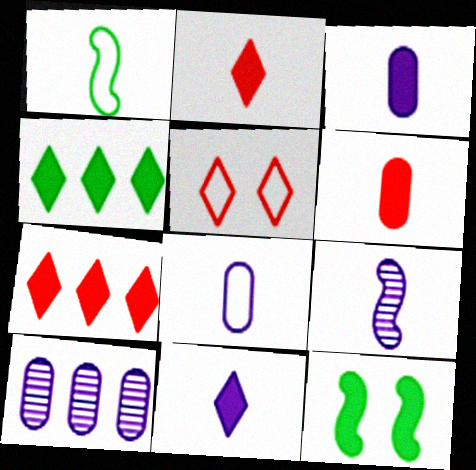[[3, 7, 12], 
[8, 9, 11]]